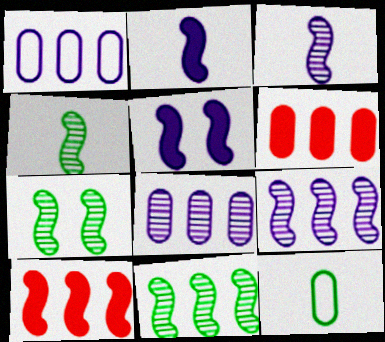[[4, 7, 11]]